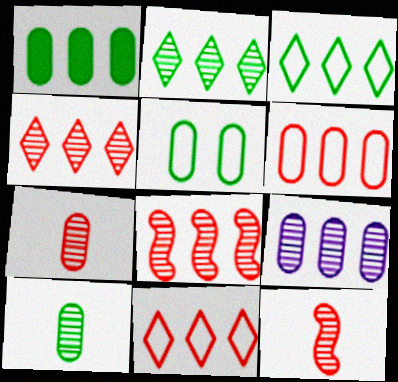[[1, 5, 10], 
[1, 6, 9], 
[2, 8, 9]]